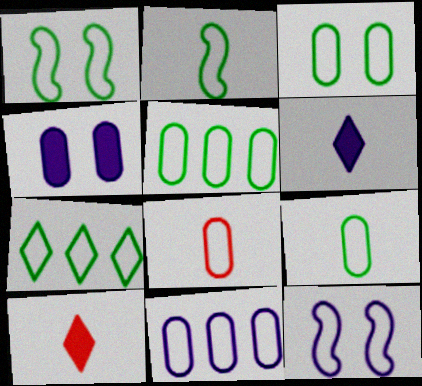[[1, 7, 9], 
[2, 3, 7], 
[3, 5, 9], 
[3, 8, 11], 
[7, 8, 12]]